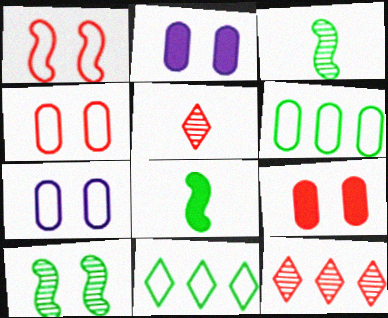[[7, 8, 12]]